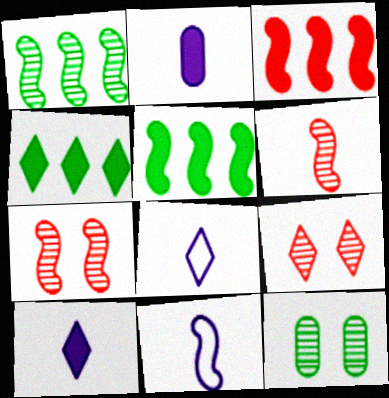[[3, 8, 12], 
[4, 8, 9], 
[5, 7, 11]]